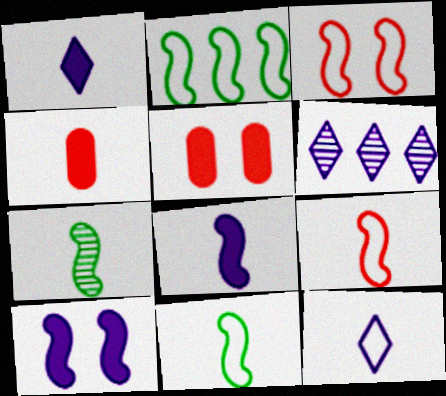[[4, 7, 12], 
[5, 6, 11], 
[7, 8, 9]]